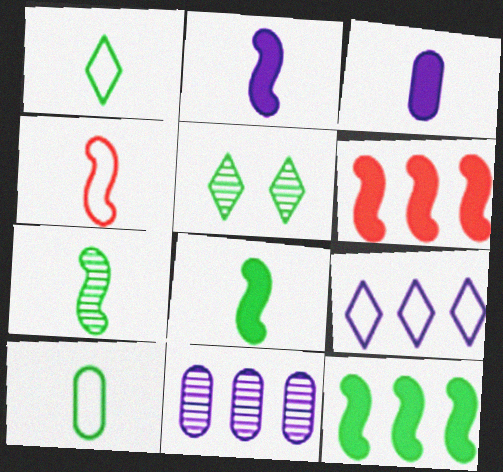[[2, 4, 7], 
[5, 10, 12]]